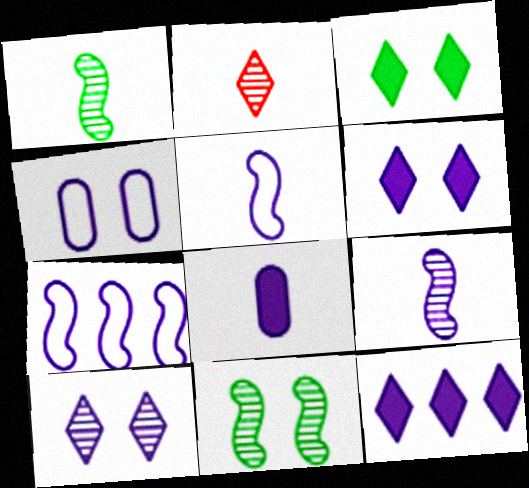[[4, 9, 12], 
[7, 8, 10]]